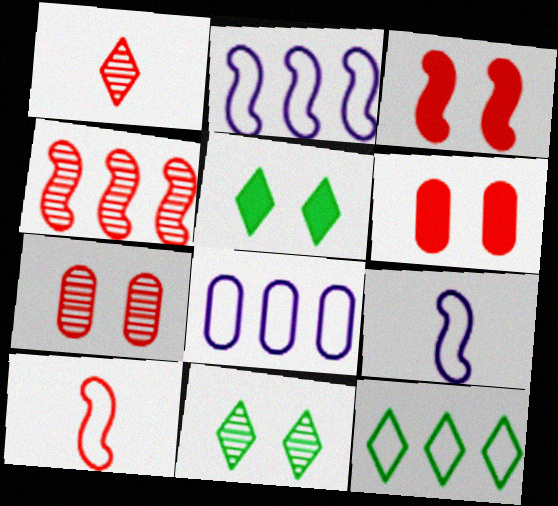[[1, 4, 7], 
[3, 4, 10]]